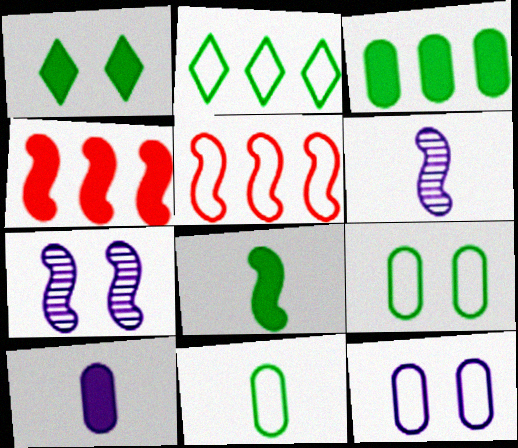[[1, 3, 8], 
[1, 4, 10], 
[5, 7, 8]]